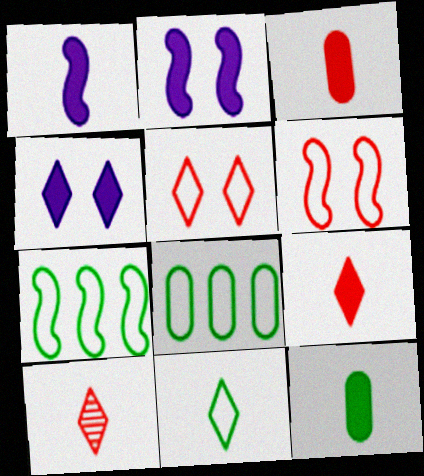[[1, 9, 12], 
[2, 8, 10]]